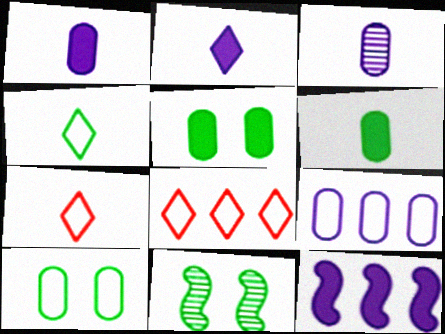[[1, 8, 11]]